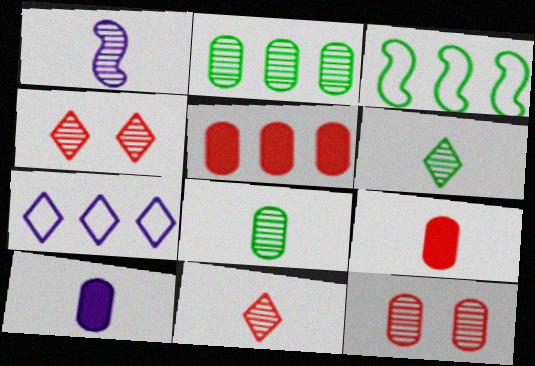[[1, 2, 4], 
[1, 8, 11], 
[3, 4, 10]]